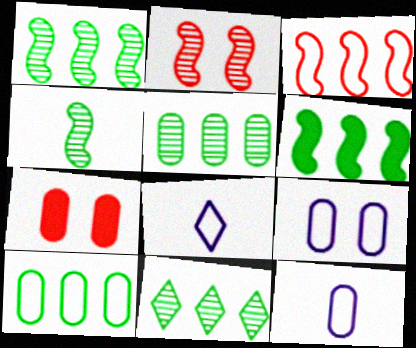[[1, 5, 11], 
[1, 7, 8], 
[5, 7, 12], 
[6, 10, 11]]